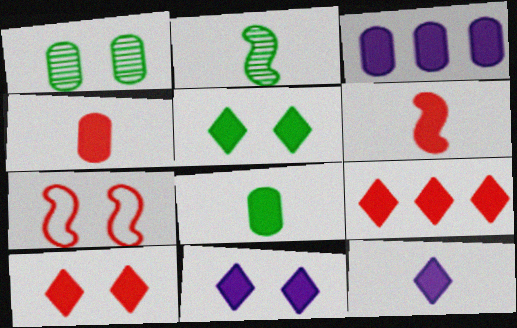[[1, 7, 11], 
[3, 5, 6], 
[5, 9, 12], 
[5, 10, 11], 
[6, 8, 12]]